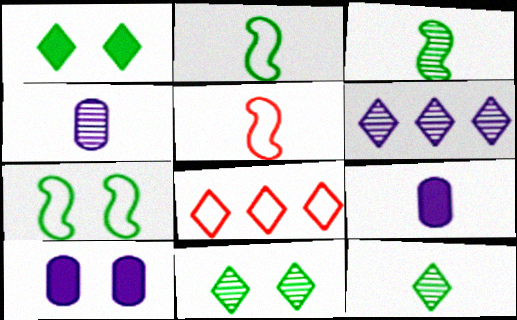[[3, 8, 10], 
[5, 9, 12]]